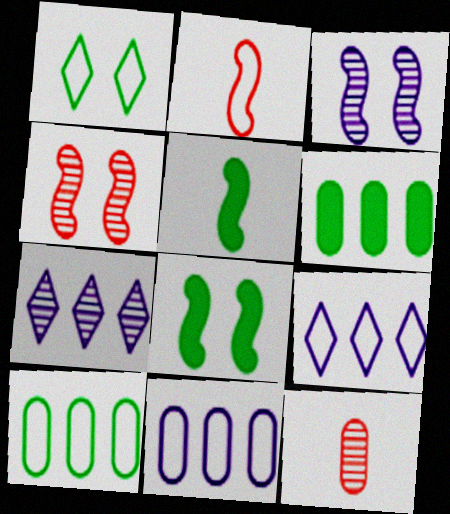[[1, 2, 11], 
[8, 9, 12]]